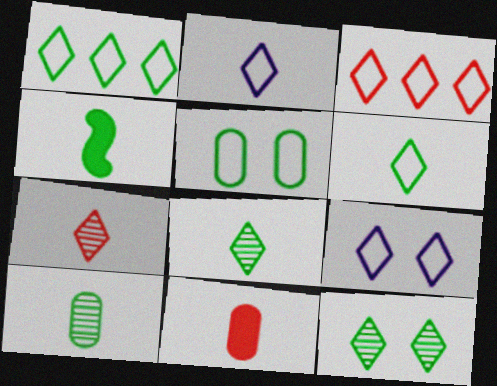[[3, 6, 9], 
[4, 6, 10]]